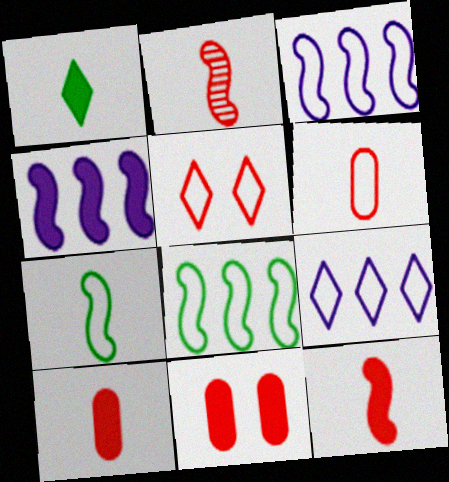[[1, 4, 11]]